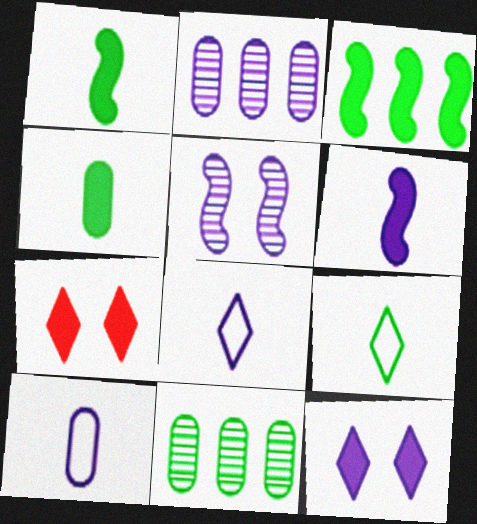[]